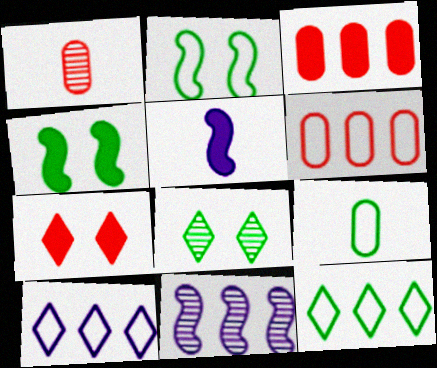[[1, 4, 10], 
[1, 8, 11], 
[2, 9, 12], 
[3, 11, 12], 
[5, 6, 8], 
[7, 9, 11]]